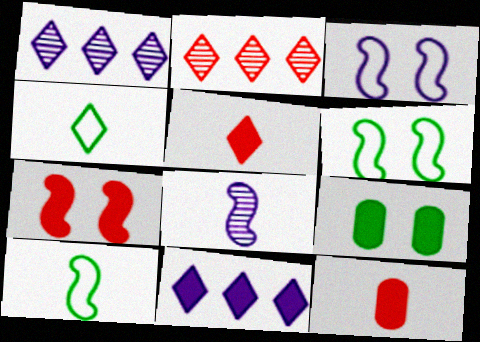[[1, 6, 12], 
[4, 8, 12]]